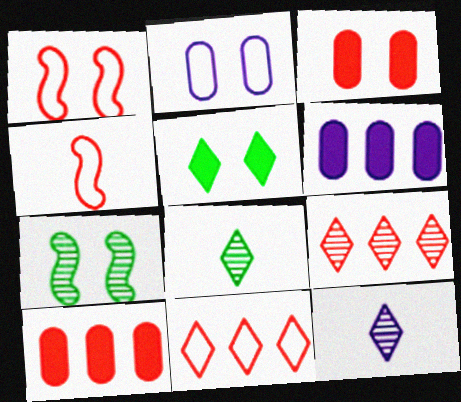[[1, 6, 8], 
[3, 4, 9], 
[5, 11, 12]]